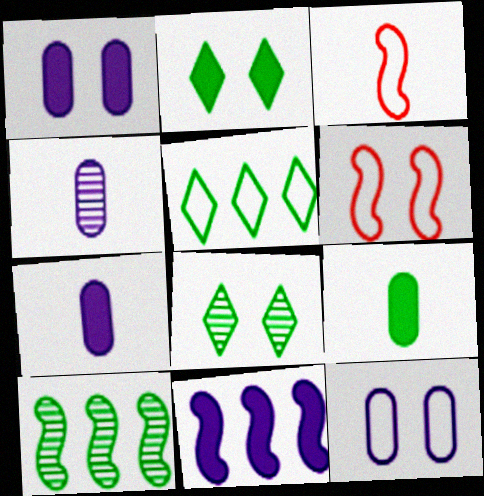[[1, 6, 8], 
[3, 5, 12]]